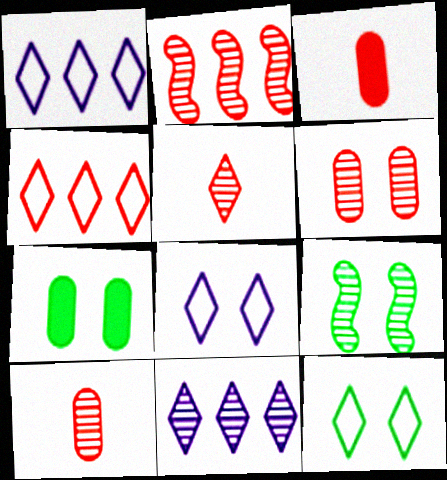[[1, 3, 9], 
[2, 5, 6], 
[7, 9, 12], 
[9, 10, 11]]